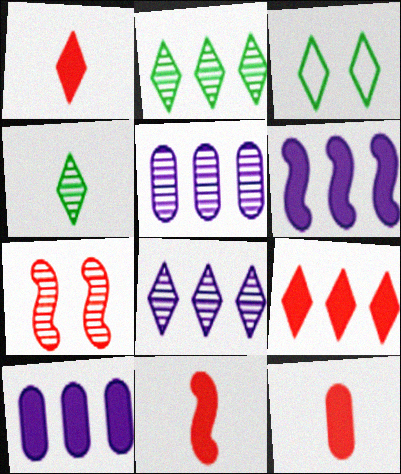[[1, 3, 8], 
[1, 11, 12], 
[3, 5, 11], 
[4, 5, 7]]